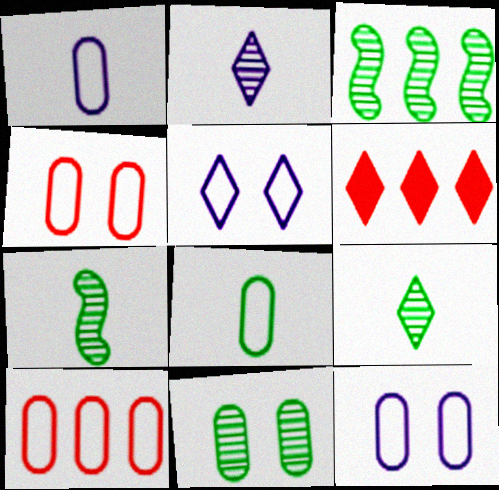[[3, 9, 11], 
[5, 6, 9], 
[6, 7, 12], 
[8, 10, 12]]